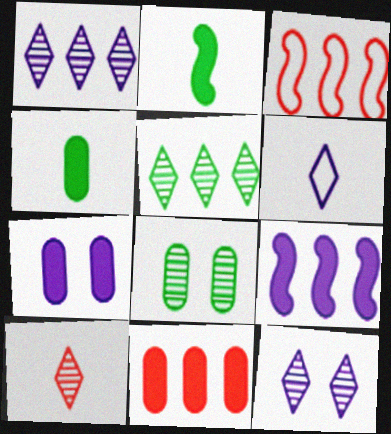[[3, 4, 12], 
[4, 7, 11], 
[5, 10, 12]]